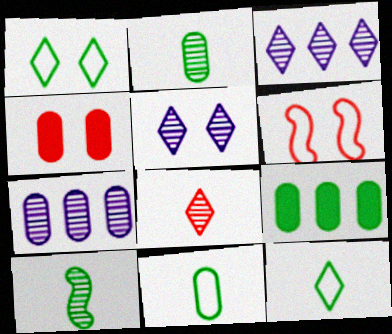[[1, 9, 10], 
[4, 7, 11]]